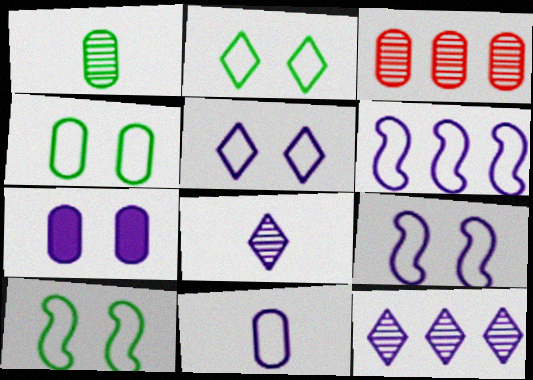[[2, 4, 10], 
[5, 6, 11], 
[6, 7, 8]]